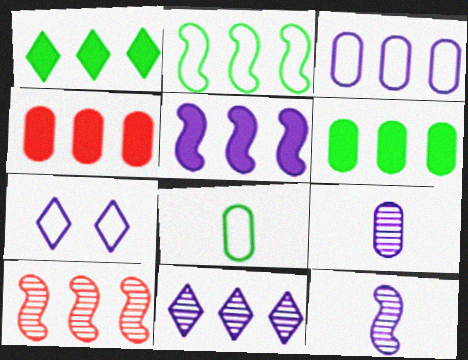[[1, 3, 10], 
[1, 4, 5], 
[2, 4, 11], 
[2, 5, 10], 
[3, 5, 11], 
[5, 7, 9]]